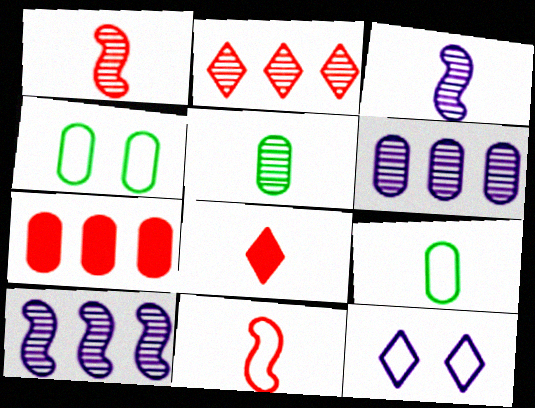[[3, 8, 9], 
[4, 8, 10]]